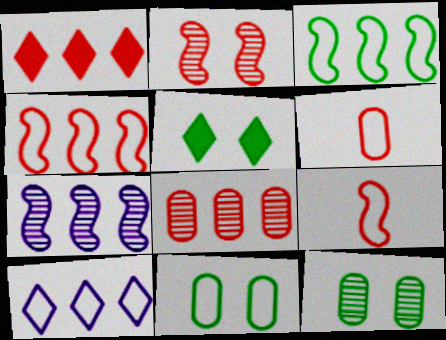[[1, 2, 6], 
[1, 4, 8], 
[5, 6, 7], 
[9, 10, 11]]